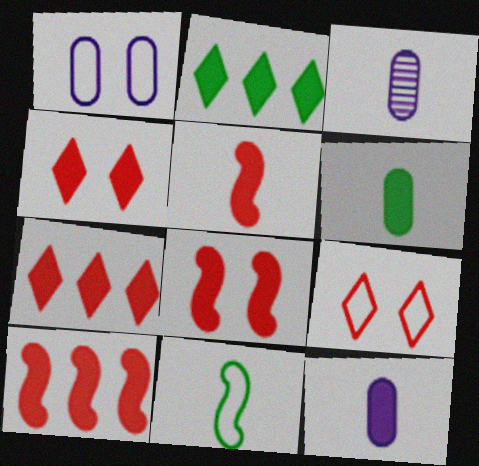[[2, 8, 12], 
[5, 8, 10]]